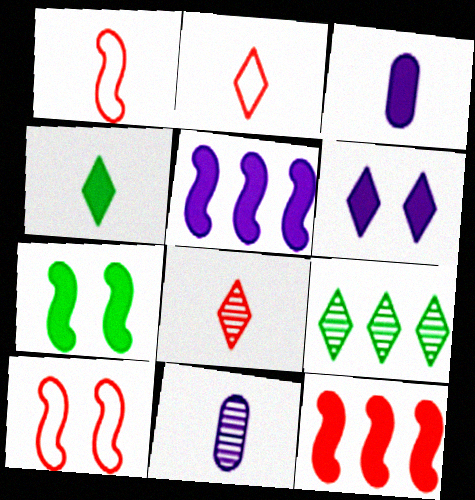[[1, 4, 11], 
[2, 6, 9], 
[3, 5, 6], 
[3, 9, 10]]